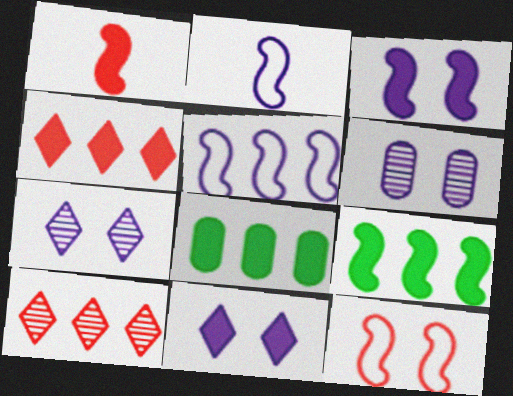[[1, 3, 9], 
[1, 8, 11], 
[5, 8, 10]]